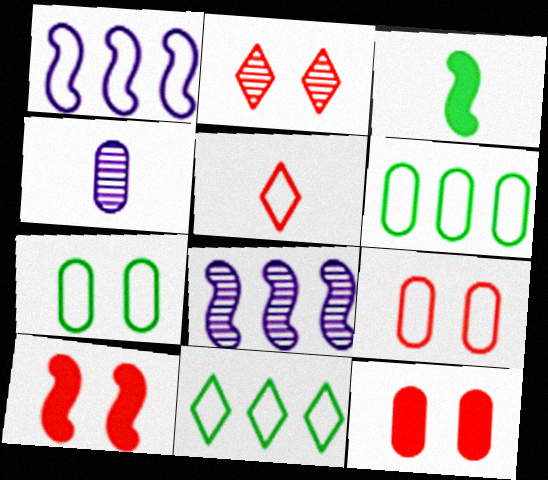[[1, 5, 7], 
[2, 9, 10], 
[3, 4, 5], 
[4, 6, 12], 
[4, 10, 11]]